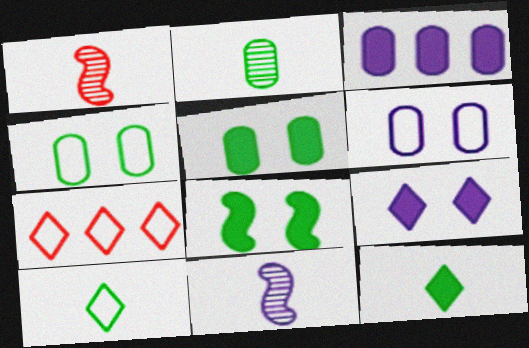[[5, 7, 11]]